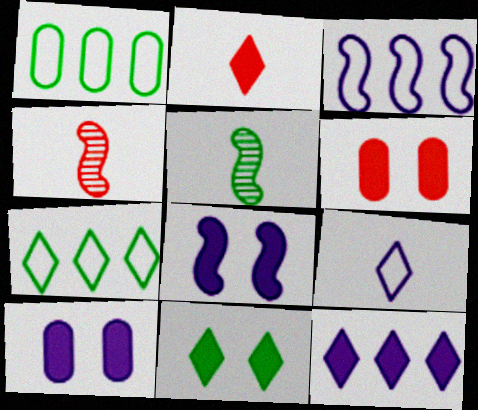[[1, 5, 11], 
[2, 11, 12], 
[4, 7, 10], 
[6, 8, 11]]